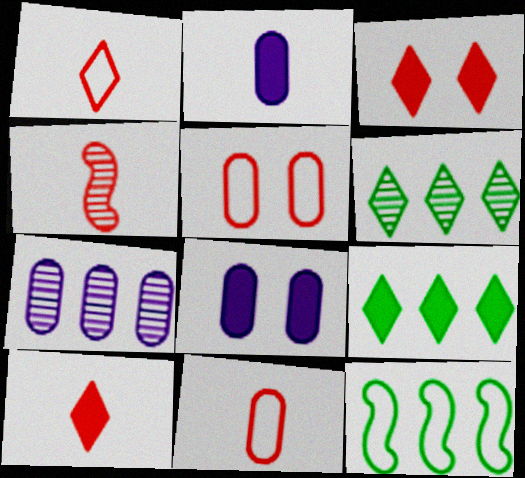[[4, 10, 11]]